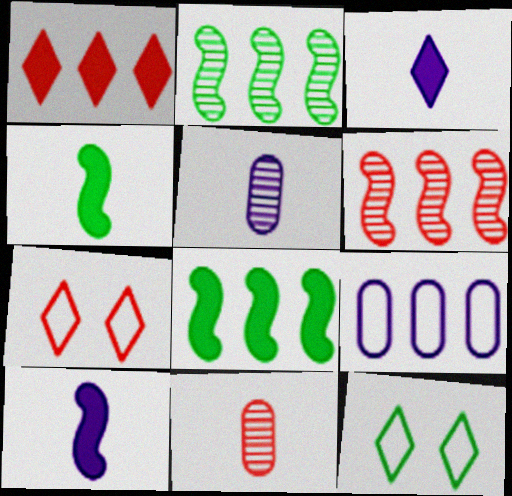[[1, 2, 9], 
[5, 7, 8]]